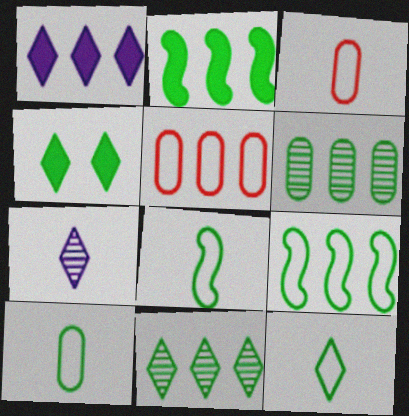[[4, 6, 8], 
[4, 11, 12], 
[8, 10, 12]]